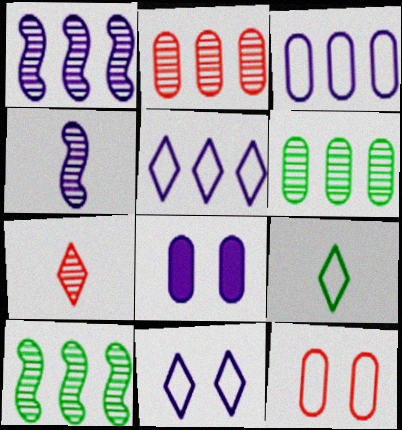[[4, 5, 8]]